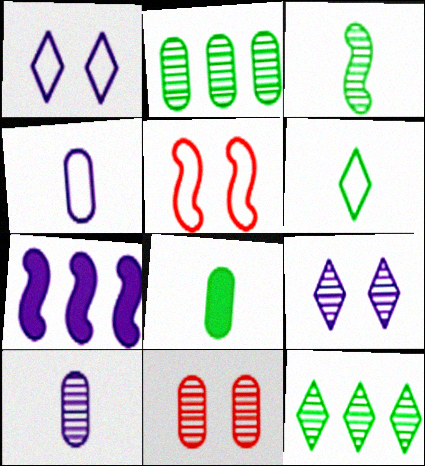[[1, 7, 10], 
[2, 10, 11], 
[3, 5, 7], 
[3, 6, 8], 
[4, 7, 9], 
[6, 7, 11]]